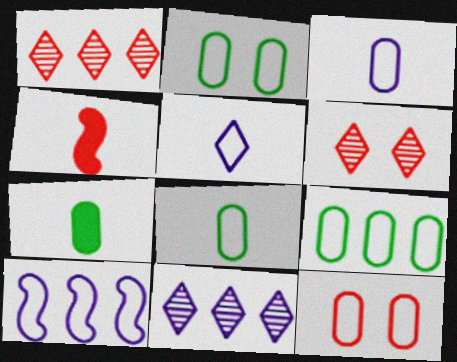[[1, 4, 12], 
[2, 4, 11], 
[2, 8, 9], 
[3, 9, 12], 
[6, 7, 10]]